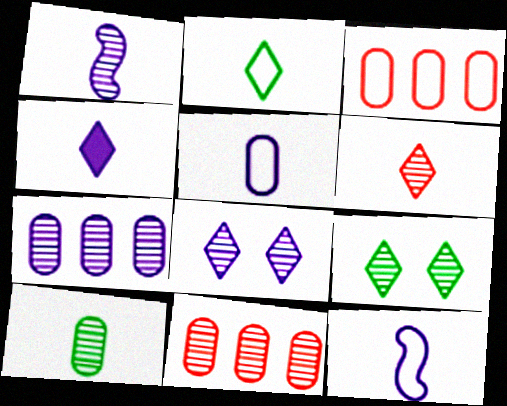[[1, 4, 5], 
[1, 6, 10], 
[1, 7, 8], 
[1, 9, 11], 
[2, 4, 6]]